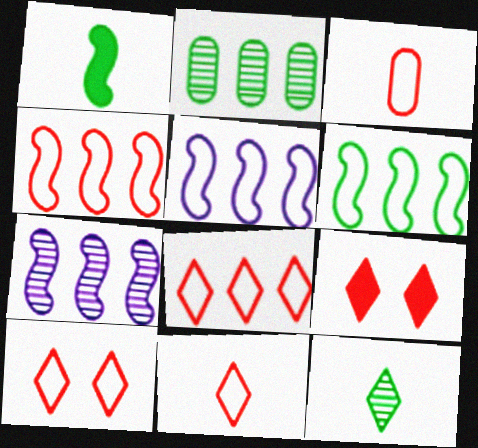[[3, 4, 10], 
[4, 5, 6], 
[8, 10, 11]]